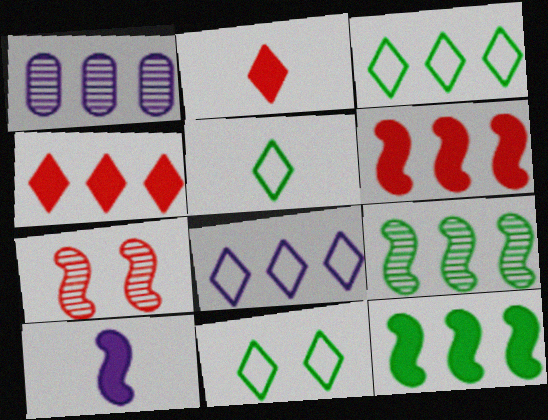[[1, 3, 6], 
[3, 5, 11]]